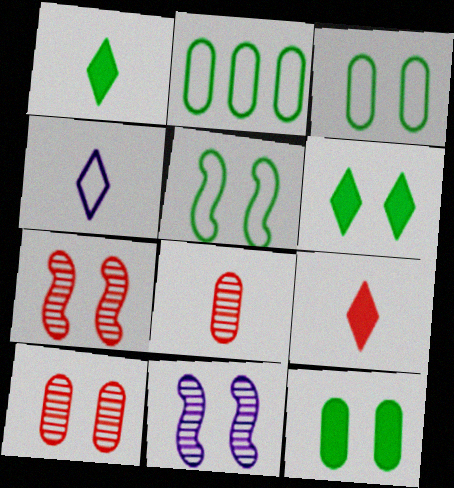[[2, 9, 11]]